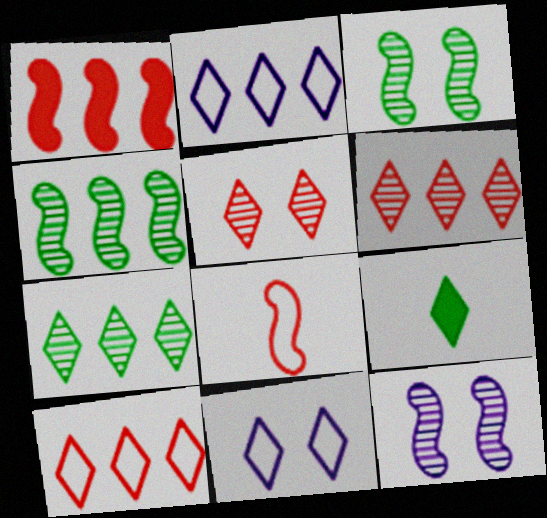[[2, 5, 9], 
[6, 9, 11]]